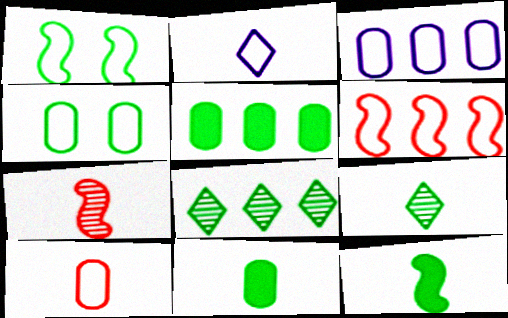[[1, 5, 9], 
[1, 8, 11], 
[2, 4, 6], 
[2, 7, 11], 
[3, 4, 10], 
[4, 8, 12]]